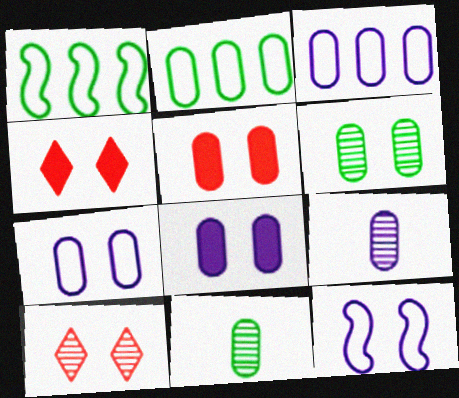[[1, 4, 9], 
[2, 5, 9], 
[3, 5, 11], 
[3, 8, 9], 
[4, 6, 12], 
[5, 6, 7]]